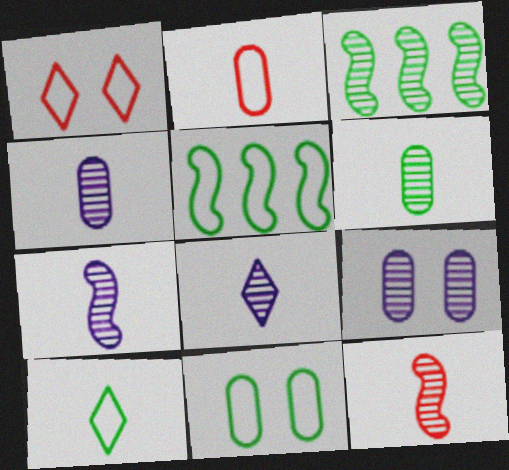[[4, 7, 8], 
[5, 10, 11], 
[6, 8, 12]]